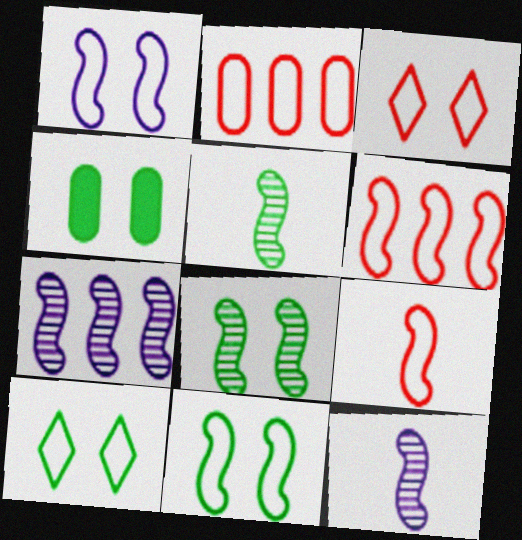[[2, 3, 9], 
[4, 8, 10]]